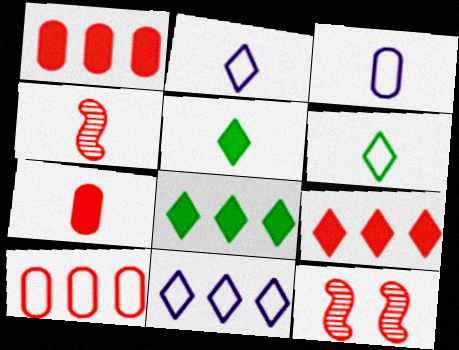[[3, 4, 5], 
[3, 8, 12]]